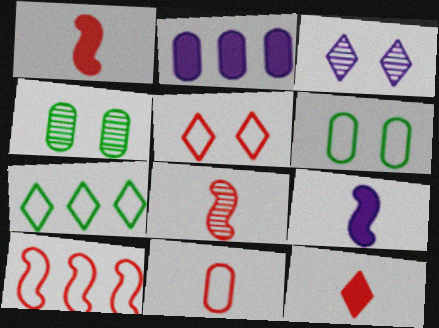[[2, 4, 11], 
[3, 7, 12], 
[5, 10, 11], 
[8, 11, 12]]